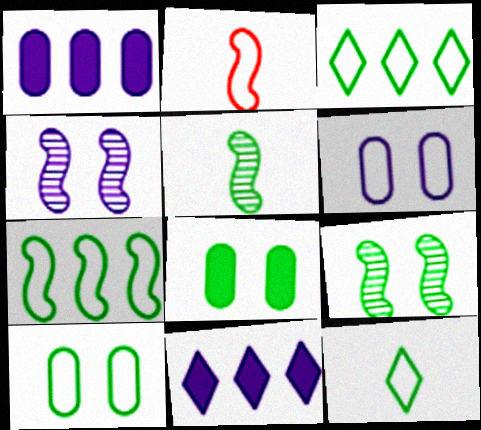[[2, 3, 6], 
[3, 5, 8], 
[7, 10, 12]]